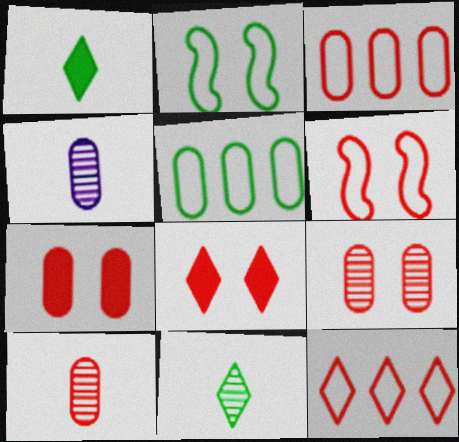[[3, 7, 10], 
[4, 5, 7], 
[6, 8, 9]]